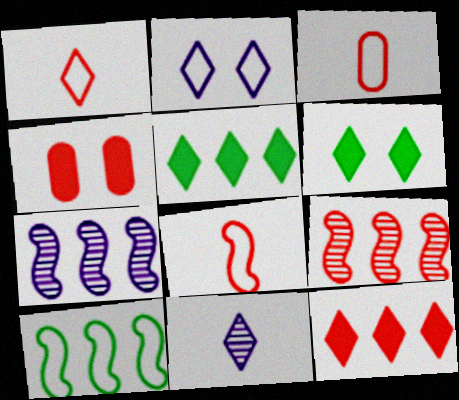[[1, 3, 8], 
[1, 4, 9], 
[2, 3, 10], 
[3, 6, 7], 
[4, 10, 11]]